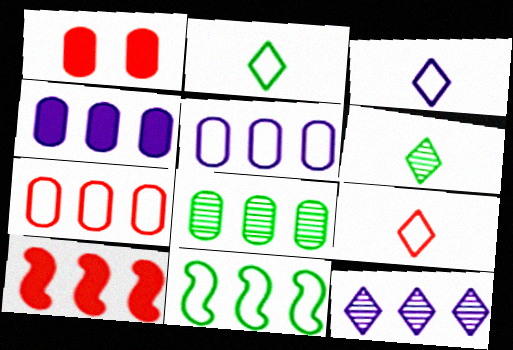[[2, 3, 9], 
[4, 7, 8]]